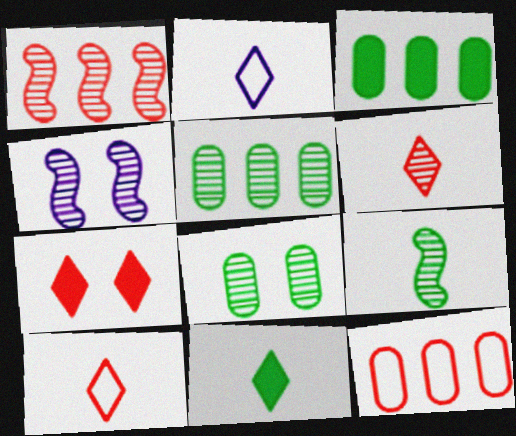[[1, 4, 9], 
[2, 6, 11], 
[3, 4, 10], 
[4, 5, 6], 
[4, 11, 12]]